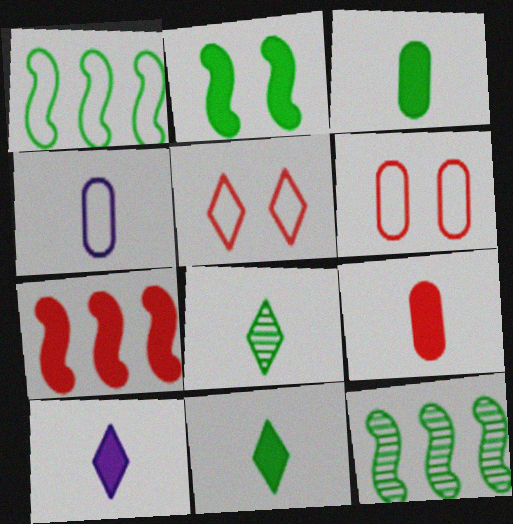[[1, 4, 5], 
[6, 10, 12]]